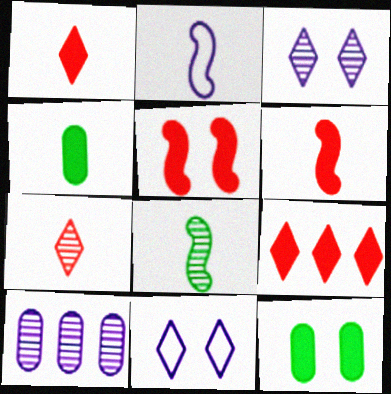[[2, 4, 7], 
[2, 6, 8]]